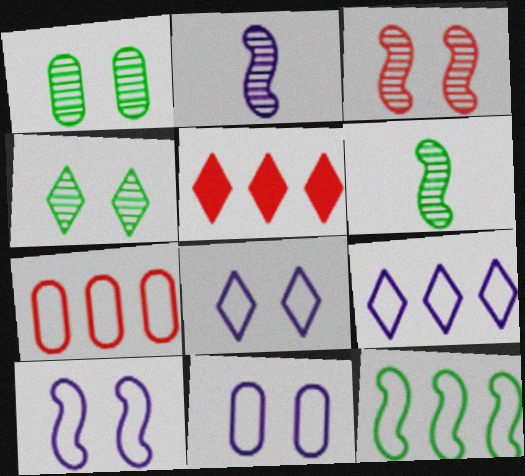[[5, 6, 11], 
[7, 9, 12], 
[8, 10, 11]]